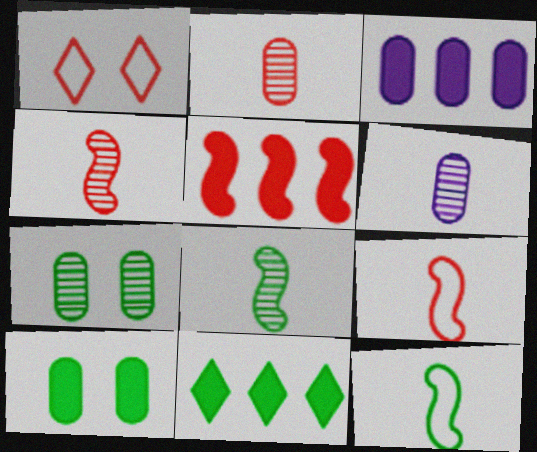[[1, 2, 5], 
[1, 3, 8], 
[3, 5, 11], 
[7, 11, 12]]